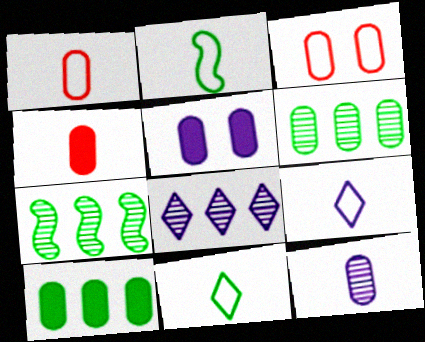[[1, 2, 9], 
[1, 5, 6], 
[3, 10, 12], 
[4, 5, 10]]